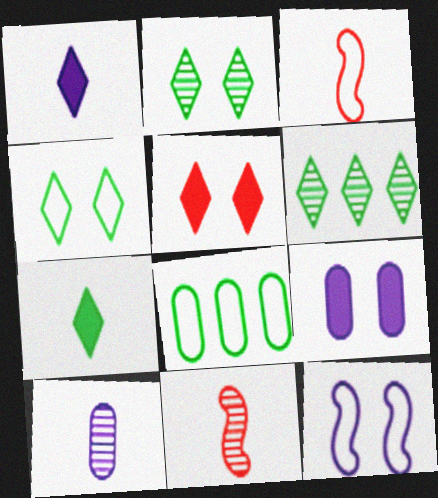[[3, 6, 9], 
[3, 7, 10], 
[4, 6, 7]]